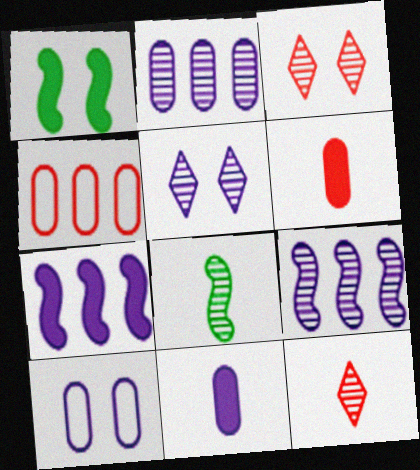[[1, 3, 10], 
[2, 3, 8], 
[2, 10, 11]]